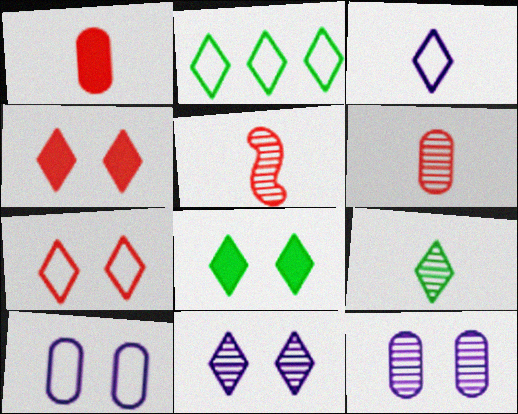[[2, 3, 7], 
[2, 8, 9], 
[7, 8, 11]]